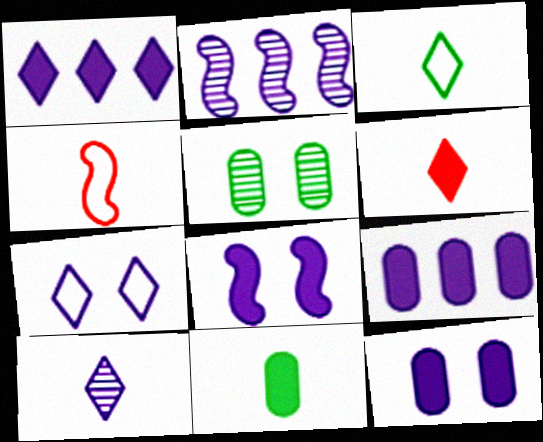[[1, 4, 5], 
[1, 7, 10], 
[3, 6, 10], 
[4, 10, 11]]